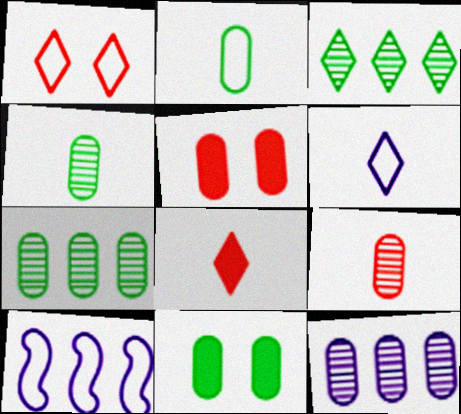[[1, 2, 10], 
[2, 5, 12], 
[2, 7, 11]]